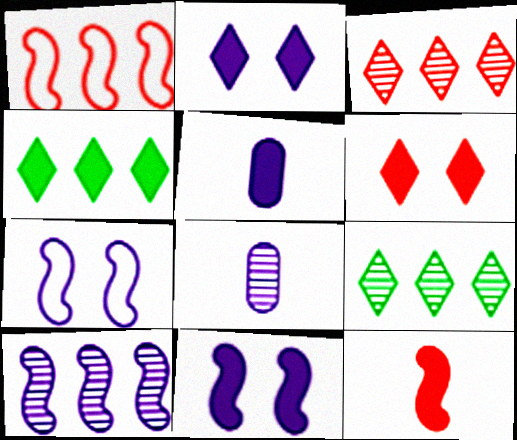[]